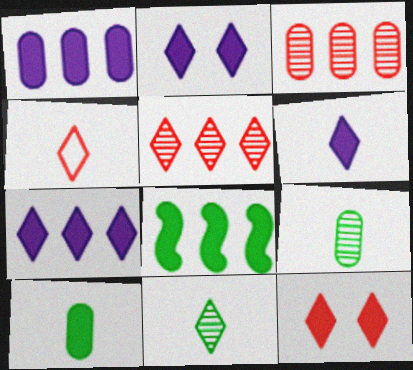[[2, 6, 7], 
[4, 5, 12], 
[4, 6, 11]]